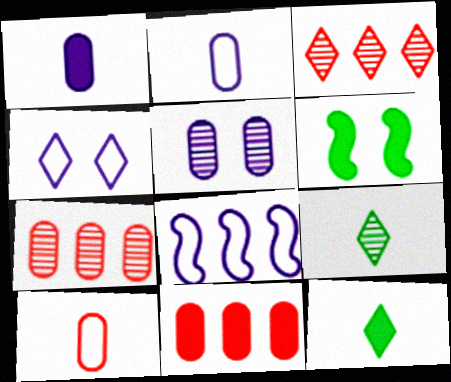[[2, 3, 6], 
[2, 4, 8], 
[3, 4, 12]]